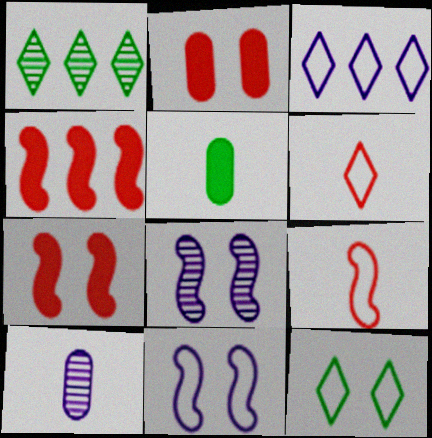[[2, 8, 12], 
[3, 6, 12], 
[4, 10, 12]]